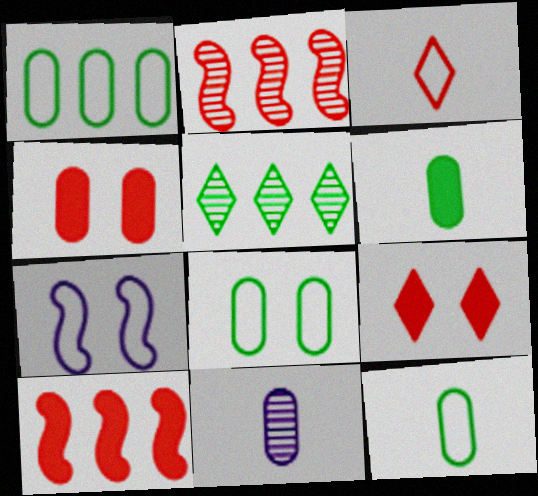[[1, 3, 7], 
[1, 4, 11], 
[1, 8, 12], 
[2, 3, 4]]